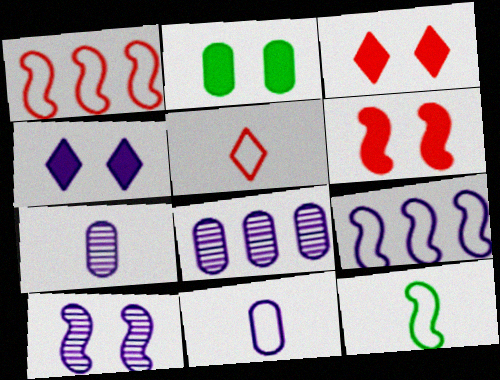[[2, 4, 6], 
[3, 8, 12], 
[4, 7, 9], 
[5, 11, 12]]